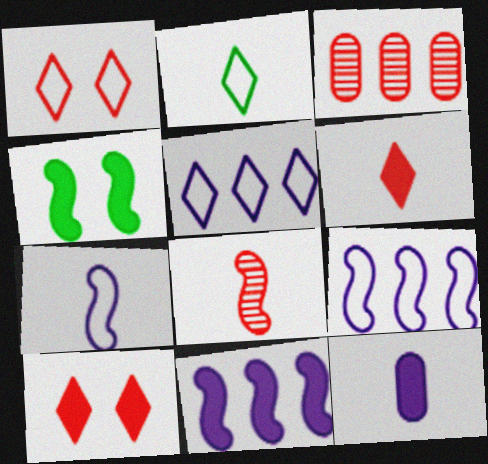[[1, 2, 5], 
[2, 8, 12], 
[4, 8, 9]]